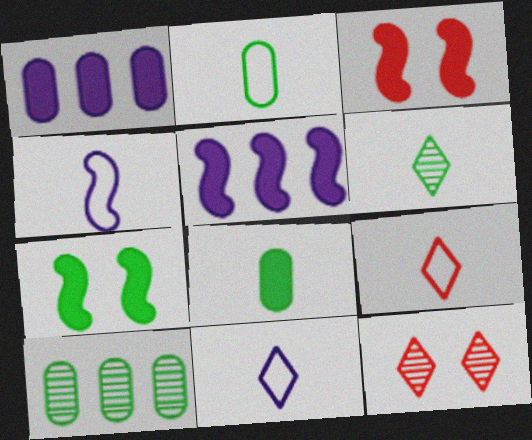[[2, 4, 9], 
[2, 5, 12], 
[3, 10, 11]]